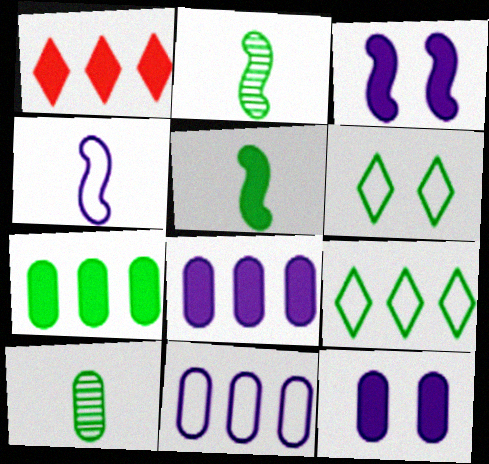[[1, 5, 12], 
[2, 6, 7]]